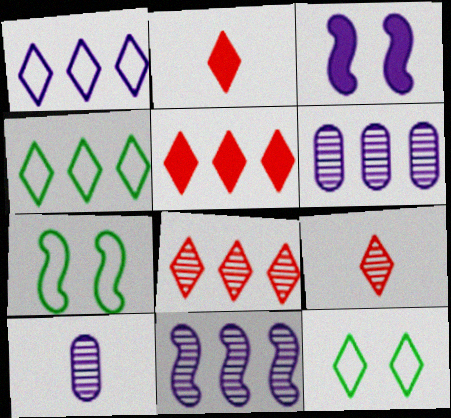[[1, 3, 10], 
[2, 6, 7], 
[5, 7, 10]]